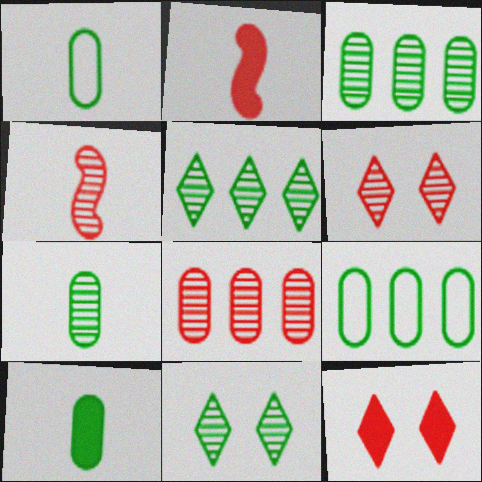[[1, 7, 10], 
[4, 6, 8]]